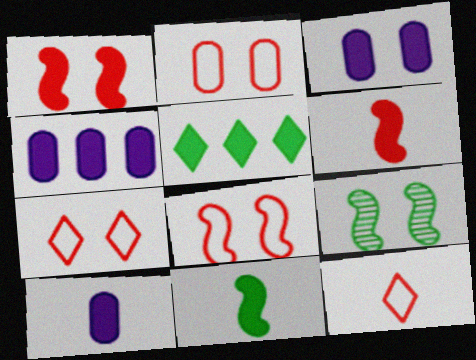[[1, 5, 10], 
[2, 7, 8], 
[3, 4, 10], 
[3, 5, 6], 
[3, 7, 9], 
[4, 9, 12]]